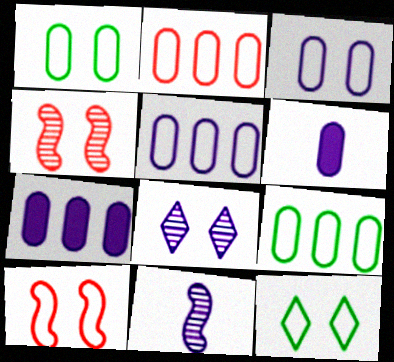[[2, 5, 9], 
[3, 10, 12]]